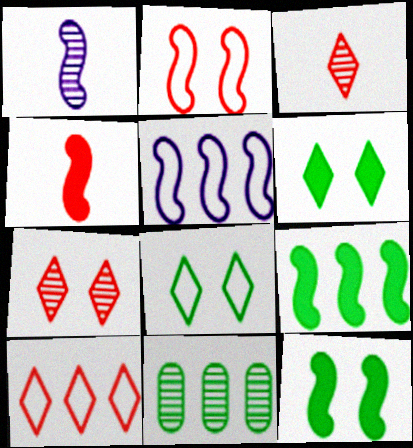[[1, 2, 9], 
[1, 7, 11]]